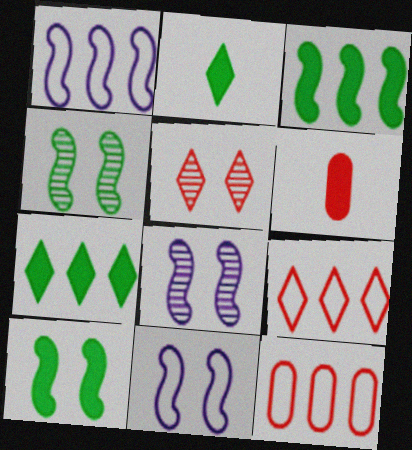[[2, 8, 12]]